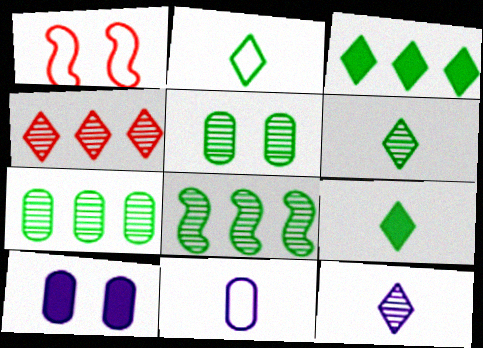[[2, 6, 9], 
[5, 6, 8]]